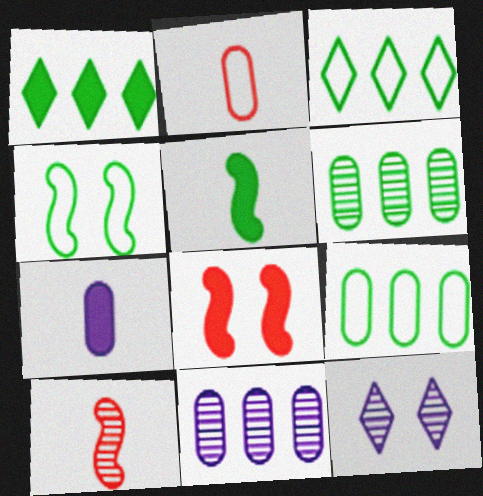[[1, 7, 8], 
[6, 10, 12]]